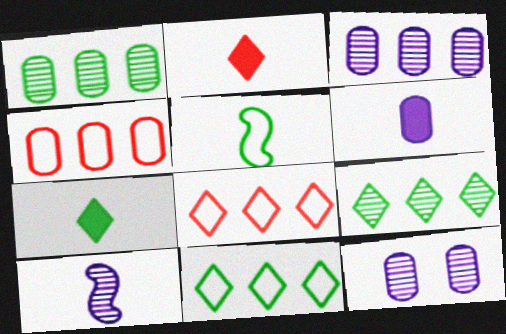[]